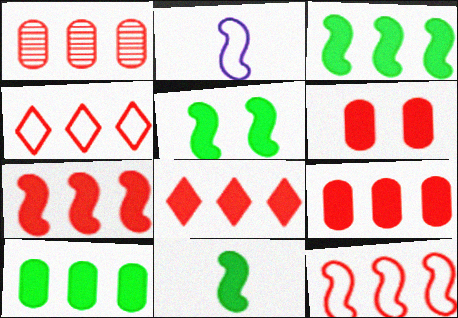[[1, 4, 7], 
[1, 8, 12], 
[3, 5, 11], 
[7, 8, 9]]